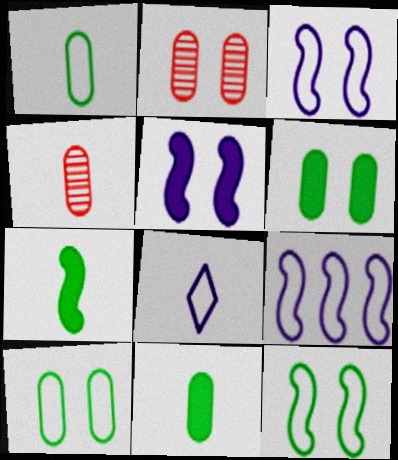[[4, 7, 8]]